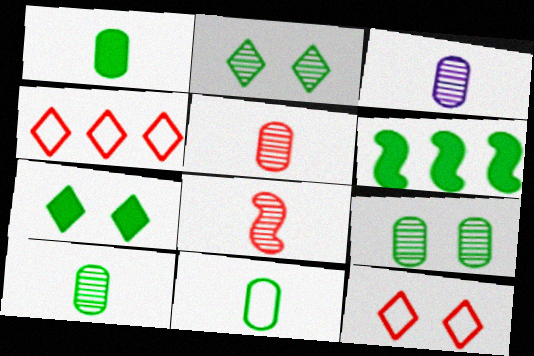[[1, 6, 7], 
[1, 10, 11], 
[2, 6, 11], 
[3, 5, 10], 
[3, 6, 12]]